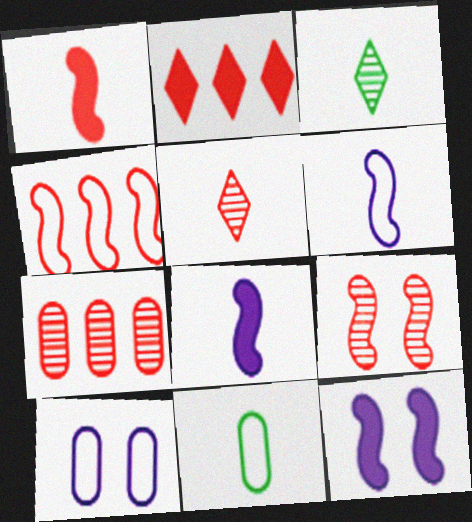[[1, 4, 9], 
[2, 4, 7], 
[5, 7, 9], 
[5, 8, 11]]